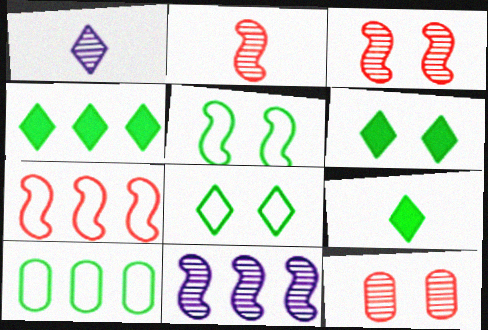[[4, 6, 9]]